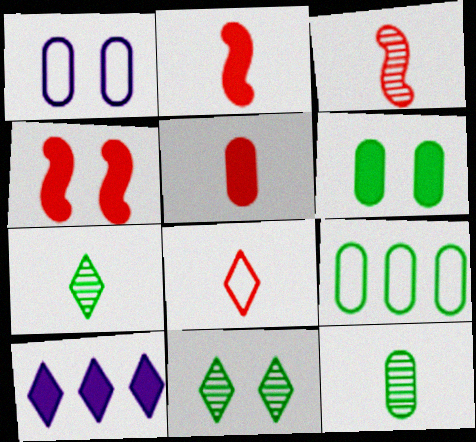[[1, 4, 11], 
[2, 6, 10], 
[3, 5, 8], 
[6, 9, 12], 
[8, 10, 11]]